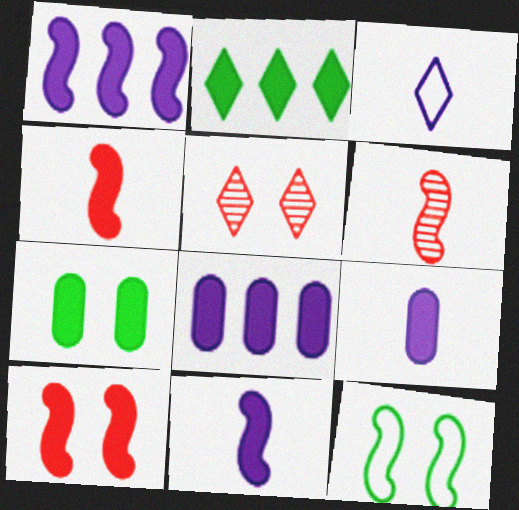[[1, 6, 12], 
[2, 3, 5], 
[2, 9, 10]]